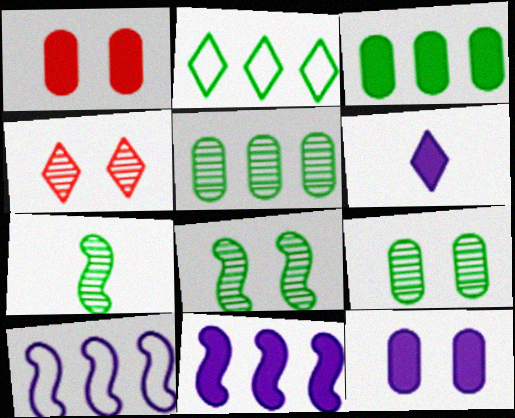[[2, 4, 6], 
[6, 11, 12]]